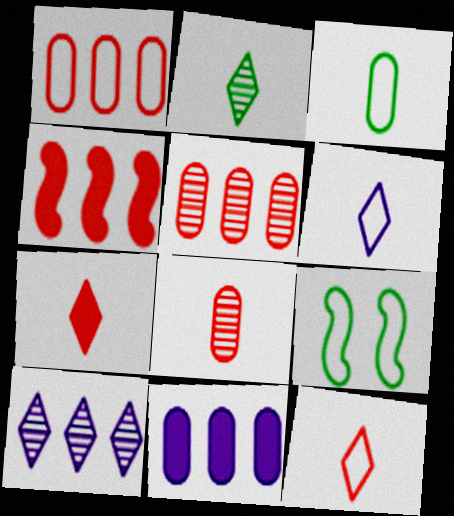[[1, 6, 9], 
[2, 6, 7]]